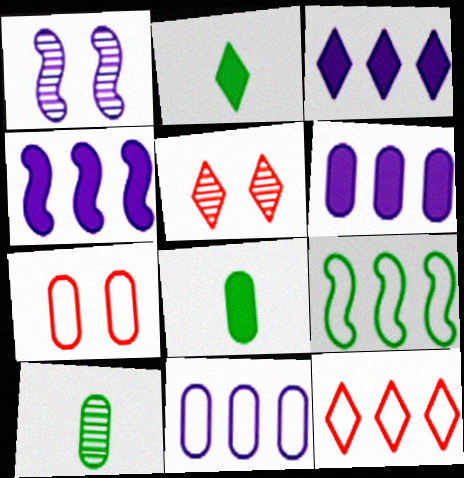[[1, 8, 12], 
[3, 4, 6], 
[6, 7, 10], 
[9, 11, 12]]